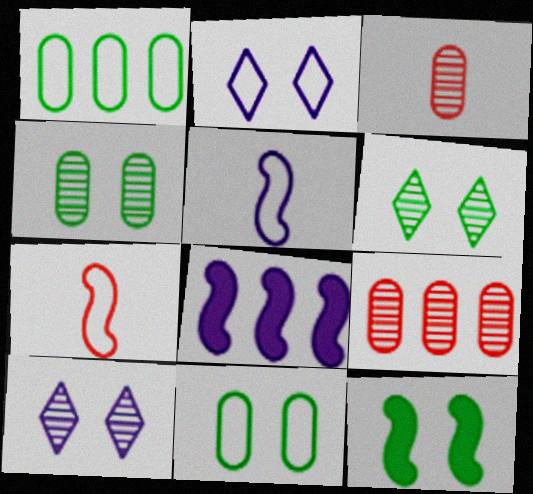[[1, 2, 7], 
[6, 11, 12]]